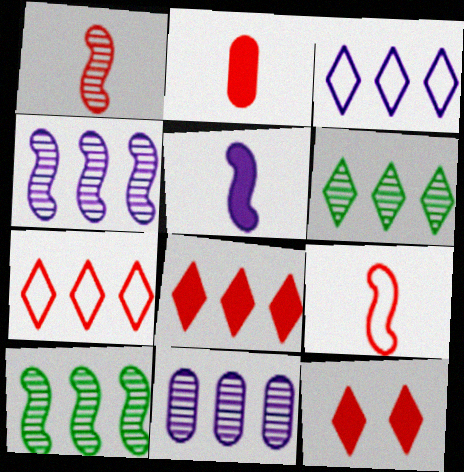[[3, 6, 8]]